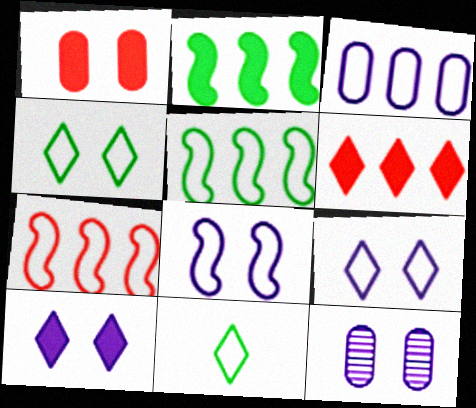[[8, 10, 12]]